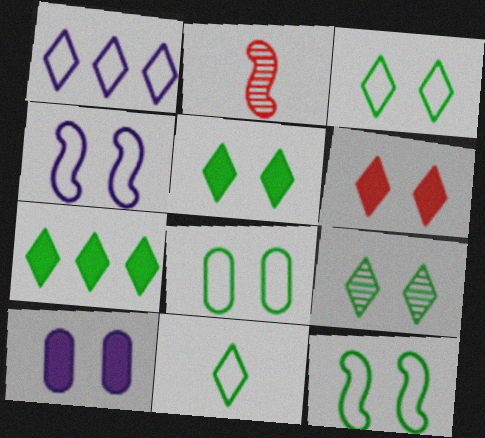[[3, 5, 9], 
[3, 8, 12], 
[7, 9, 11]]